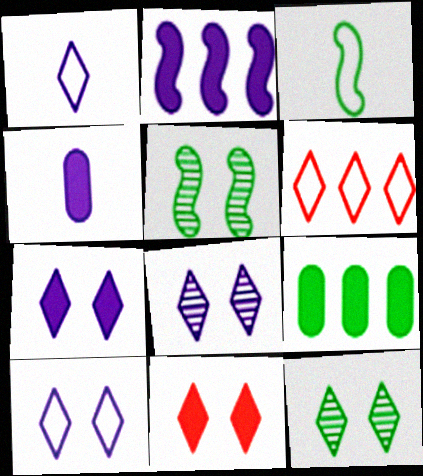[[2, 4, 7], 
[3, 9, 12], 
[4, 5, 6], 
[7, 8, 10], 
[10, 11, 12]]